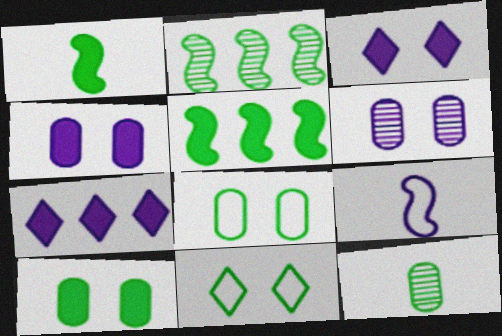[[5, 11, 12], 
[6, 7, 9]]